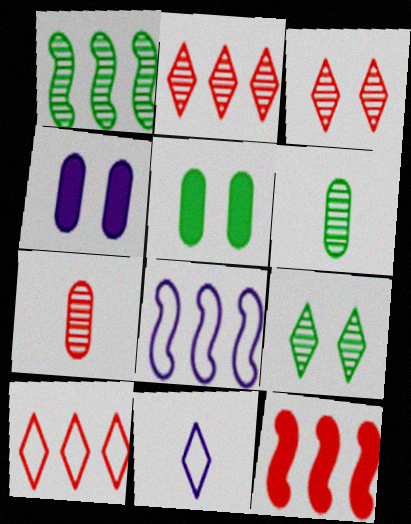[[1, 6, 9], 
[1, 8, 12]]